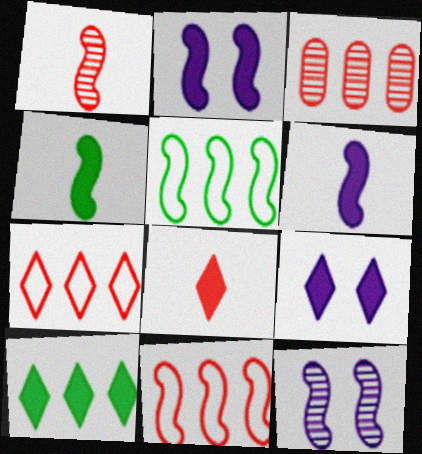[[1, 2, 5], 
[4, 11, 12], 
[8, 9, 10]]